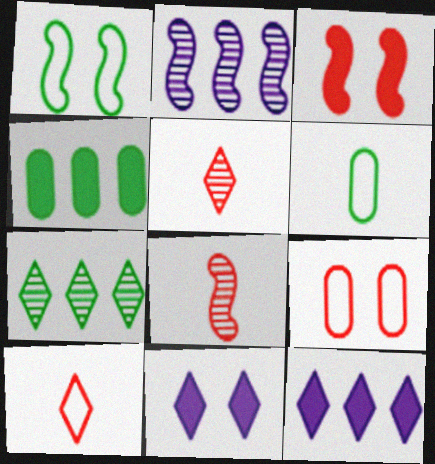[[7, 10, 11]]